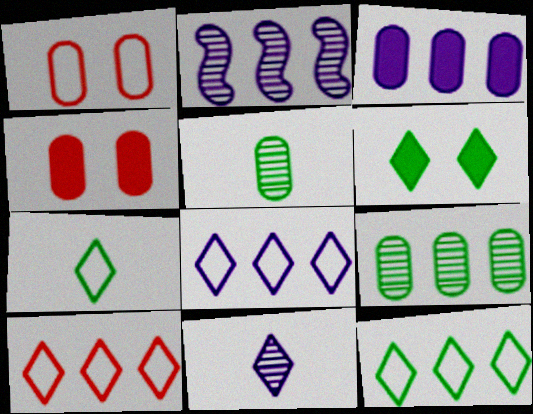[[1, 3, 5], 
[2, 3, 8], 
[2, 4, 7], 
[6, 10, 11], 
[8, 10, 12]]